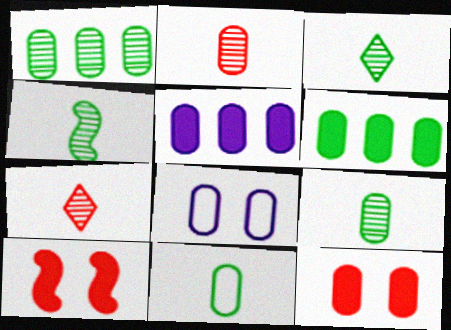[[2, 6, 8], 
[3, 4, 9]]